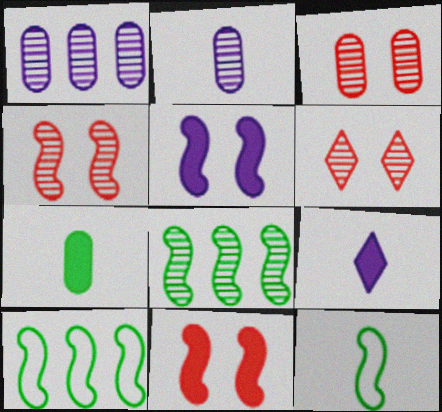[[2, 6, 8], 
[3, 4, 6], 
[3, 9, 10]]